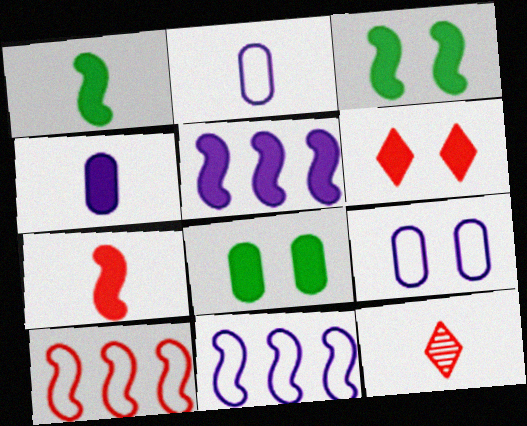[[1, 2, 12], 
[3, 5, 7], 
[8, 11, 12]]